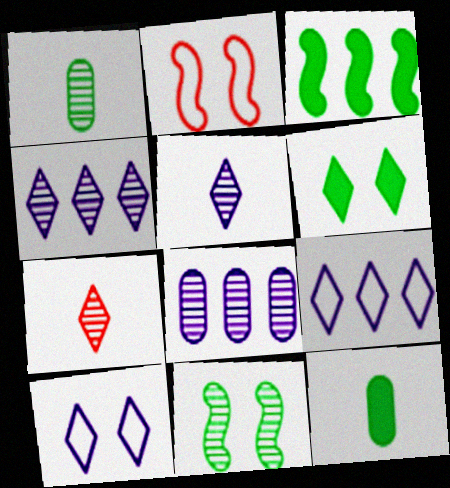[[2, 4, 12], 
[3, 6, 12], 
[6, 7, 9], 
[7, 8, 11]]